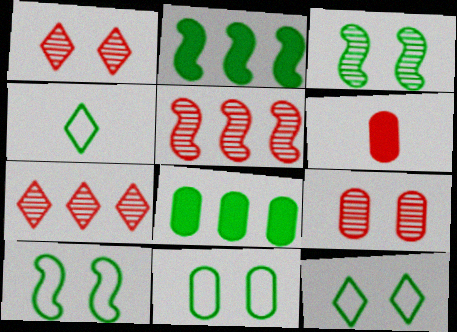[[3, 4, 8], 
[10, 11, 12]]